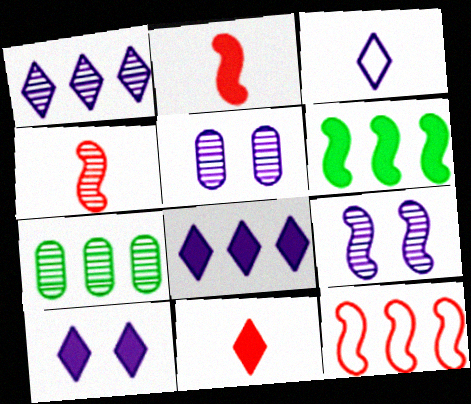[[1, 3, 10], 
[7, 8, 12]]